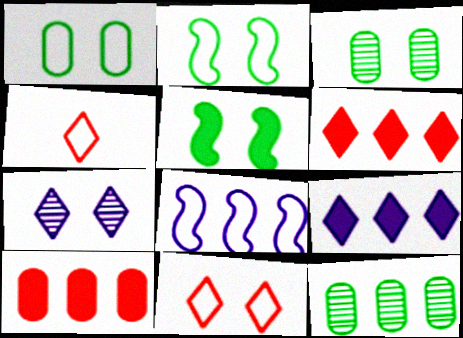[[1, 4, 8], 
[6, 8, 12]]